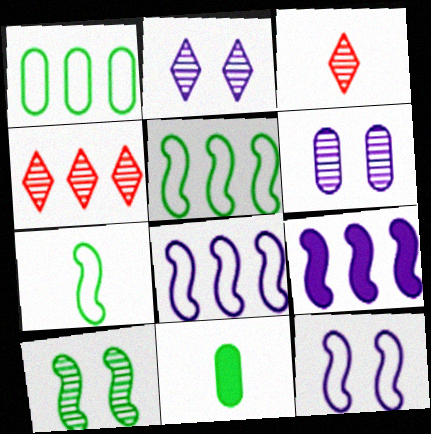[[1, 4, 9], 
[4, 11, 12]]